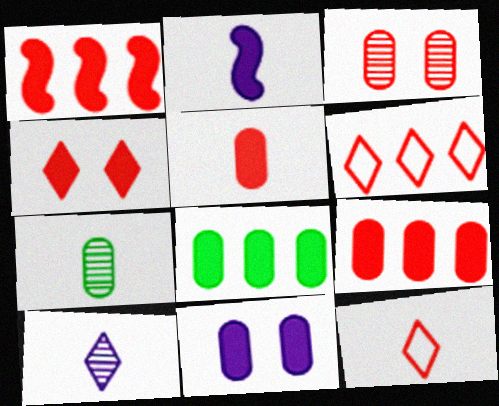[[1, 3, 12], 
[1, 4, 5], 
[2, 4, 8], 
[2, 7, 12], 
[5, 8, 11]]